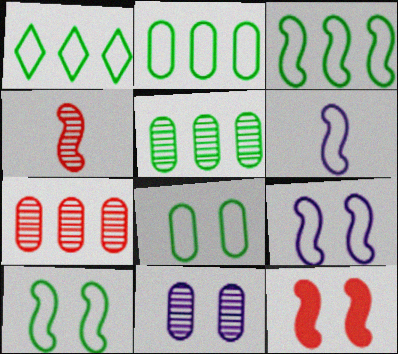[[1, 2, 3]]